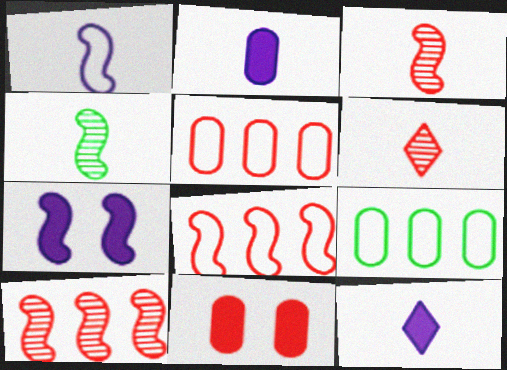[[4, 7, 8], 
[6, 7, 9], 
[6, 8, 11]]